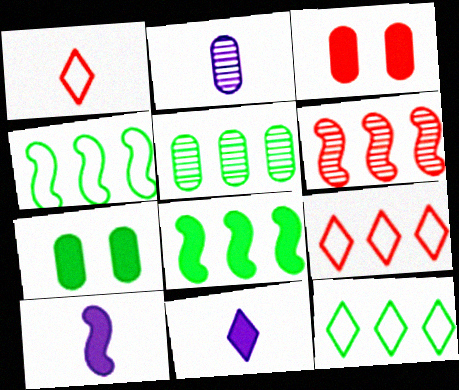[[1, 3, 6], 
[3, 8, 11], 
[5, 8, 12]]